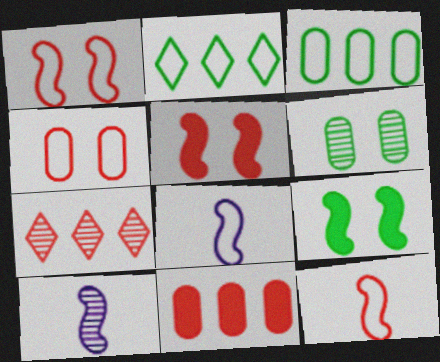[[2, 4, 8], 
[6, 7, 10]]